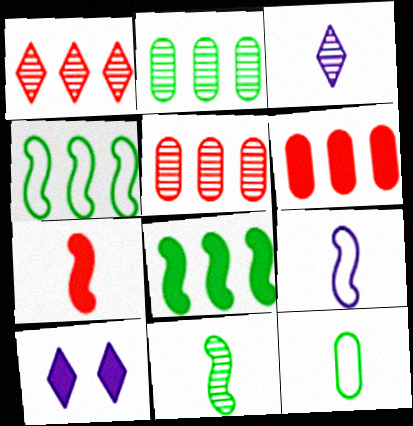[[3, 7, 12], 
[7, 9, 11]]